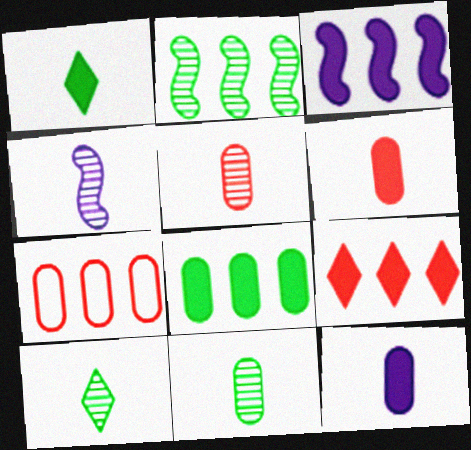[[3, 8, 9], 
[4, 5, 10]]